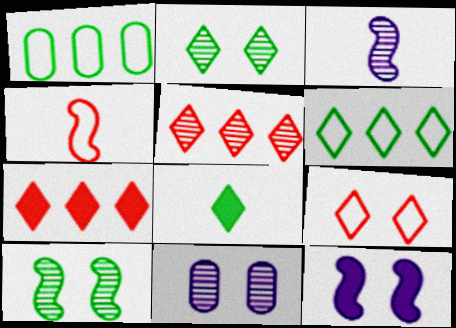[[1, 8, 10], 
[2, 6, 8]]